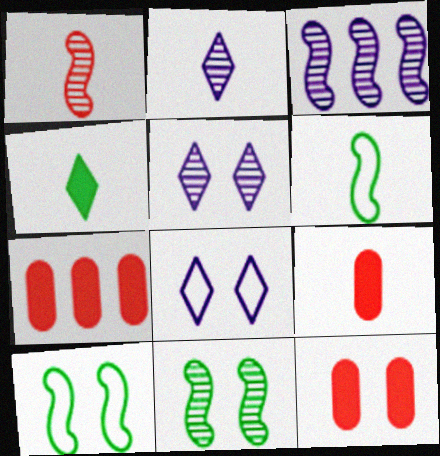[[1, 3, 11], 
[2, 6, 9], 
[2, 7, 10], 
[5, 6, 7], 
[5, 10, 12], 
[7, 9, 12], 
[8, 11, 12]]